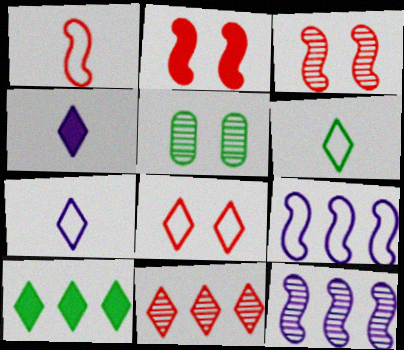[]